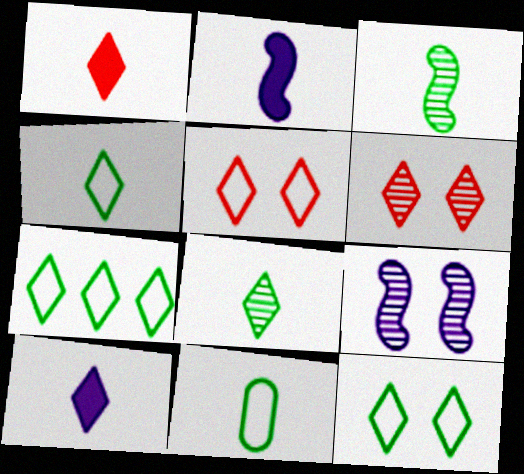[[4, 7, 12], 
[6, 7, 10]]